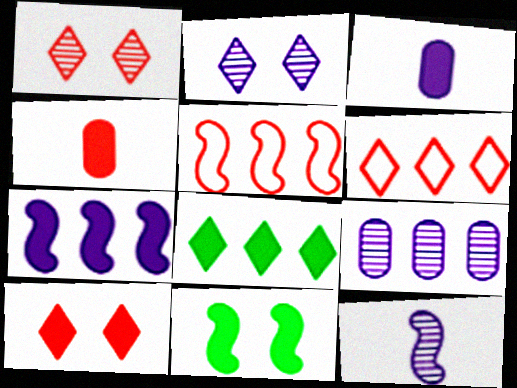[[1, 4, 5], 
[2, 9, 12], 
[5, 8, 9], 
[5, 11, 12]]